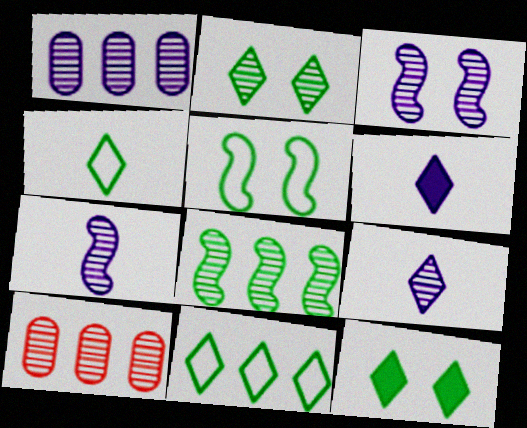[[1, 3, 9], 
[2, 7, 10], 
[5, 6, 10]]